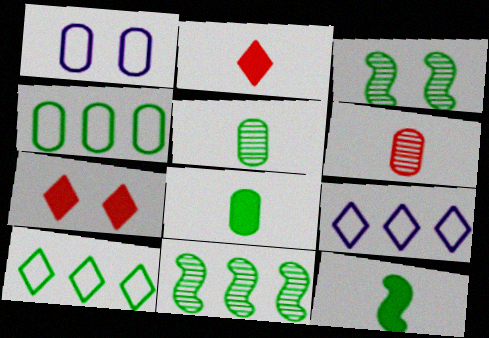[[1, 2, 11], 
[1, 3, 7], 
[3, 8, 10]]